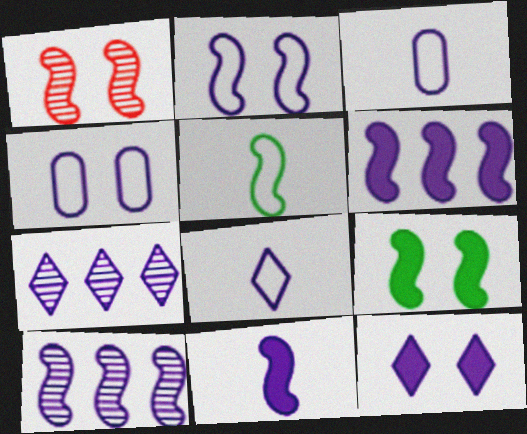[[1, 2, 9], 
[1, 5, 6], 
[2, 10, 11], 
[3, 10, 12], 
[4, 7, 11], 
[7, 8, 12]]